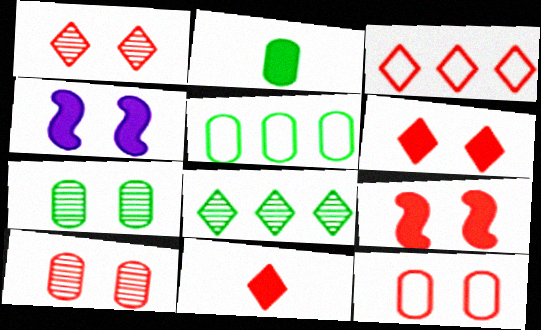[[1, 3, 11], 
[1, 9, 12], 
[2, 5, 7]]